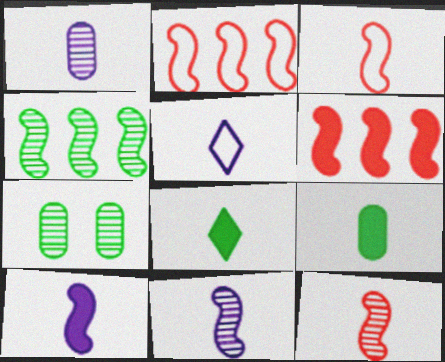[[1, 3, 8], 
[1, 5, 10], 
[5, 6, 7], 
[5, 9, 12]]